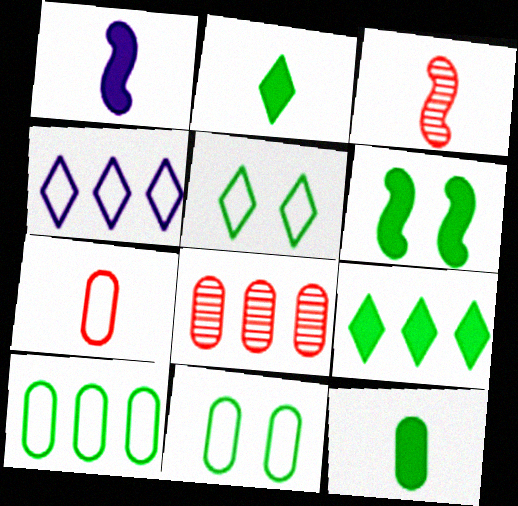[[1, 5, 8], 
[6, 9, 12]]